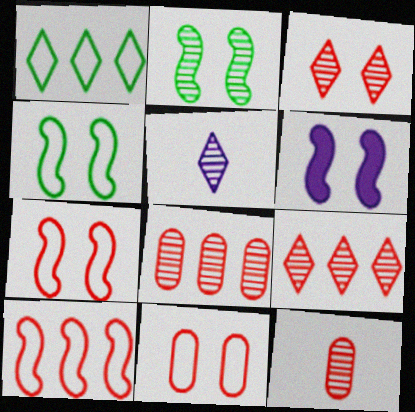[[1, 6, 12], 
[2, 5, 8], 
[2, 6, 7]]